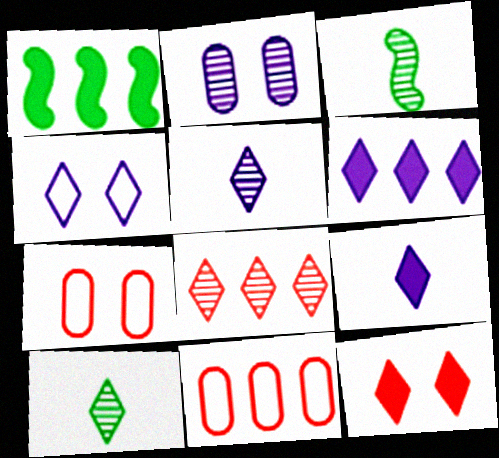[[1, 5, 7], 
[2, 3, 8], 
[3, 6, 7], 
[4, 5, 6]]